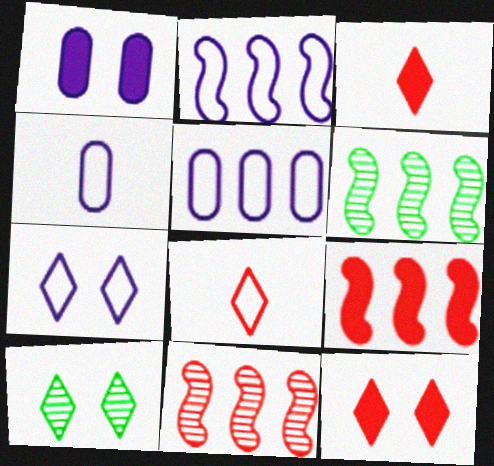[[1, 6, 8], 
[2, 4, 7], 
[2, 6, 9], 
[4, 6, 12], 
[4, 9, 10], 
[7, 10, 12]]